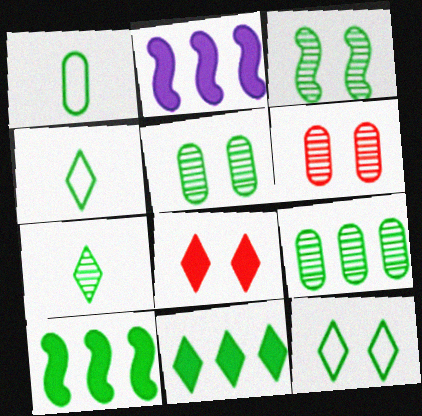[[1, 3, 11], 
[2, 4, 6], 
[3, 7, 9], 
[4, 5, 10], 
[7, 11, 12]]